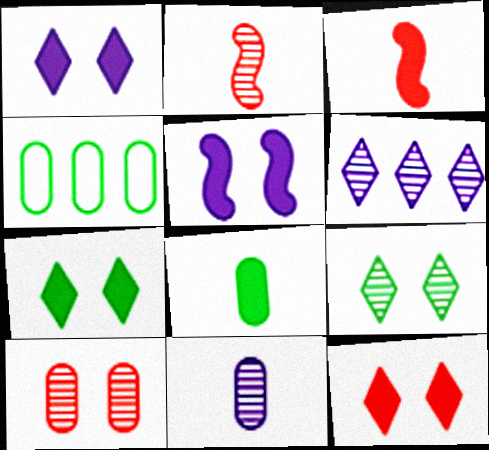[[1, 2, 4], 
[1, 7, 12]]